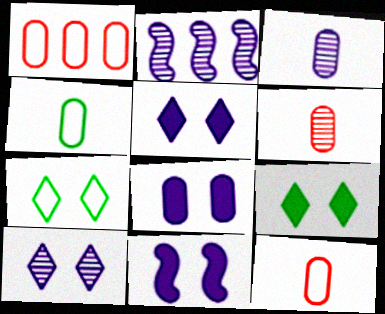[[2, 3, 10], 
[2, 9, 12], 
[5, 8, 11]]